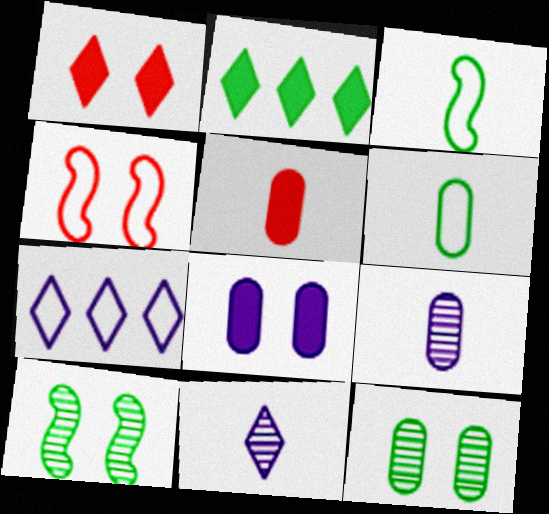[[2, 3, 12], 
[2, 4, 9], 
[2, 6, 10], 
[3, 5, 11], 
[4, 6, 7], 
[5, 6, 9], 
[5, 7, 10]]